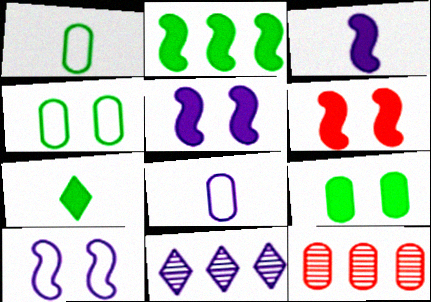[[1, 6, 11], 
[2, 3, 6], 
[2, 7, 9], 
[5, 8, 11], 
[7, 10, 12], 
[8, 9, 12]]